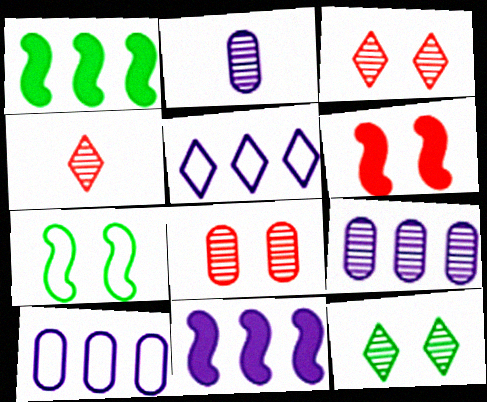[[5, 9, 11]]